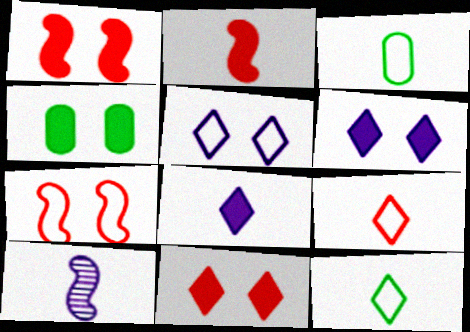[[1, 4, 6]]